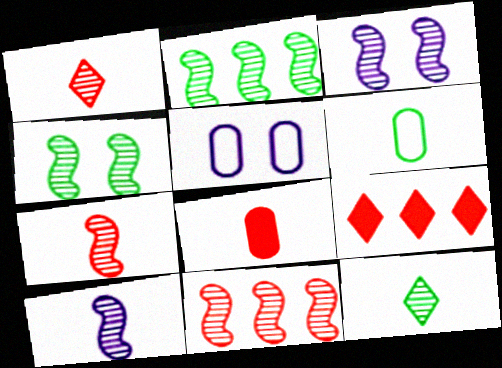[[2, 3, 7], 
[3, 6, 9], 
[4, 10, 11]]